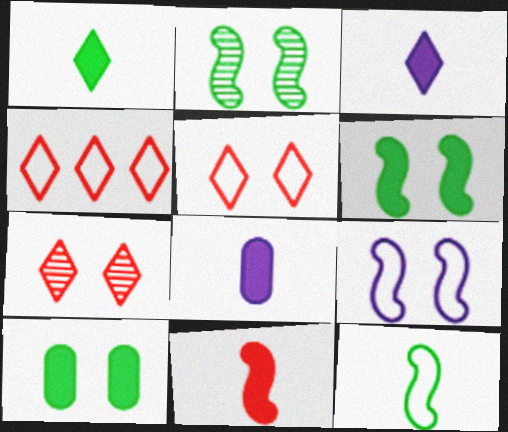[[1, 8, 11], 
[2, 4, 8], 
[7, 9, 10]]